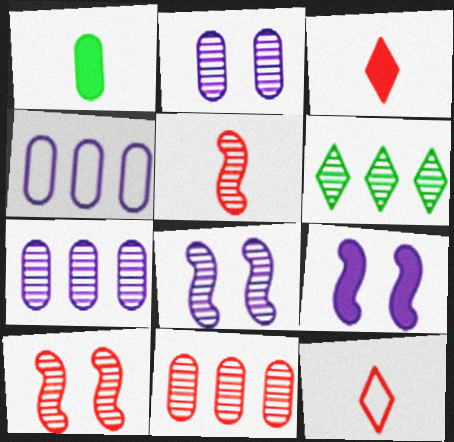[[2, 5, 6]]